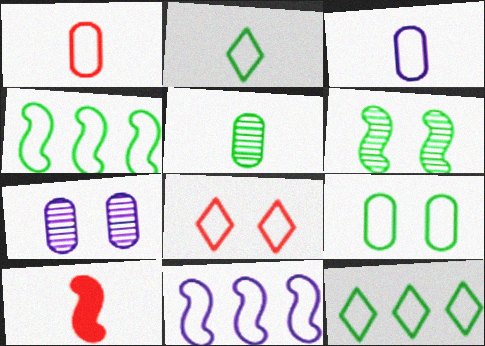[[2, 4, 9], 
[3, 4, 8], 
[6, 10, 11], 
[7, 10, 12]]